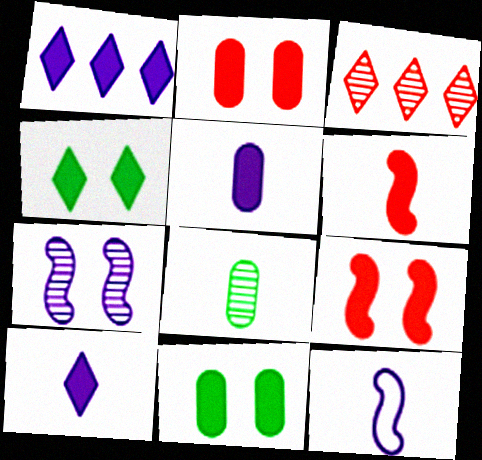[[1, 6, 11], 
[3, 7, 8], 
[3, 11, 12]]